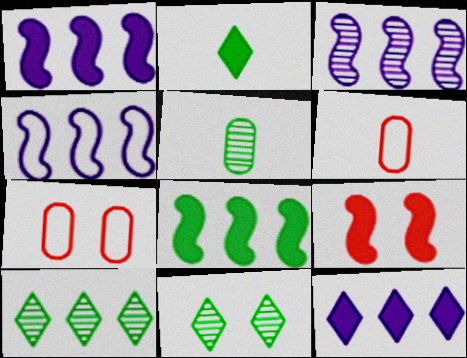[[1, 3, 4], 
[1, 6, 11], 
[2, 3, 7]]